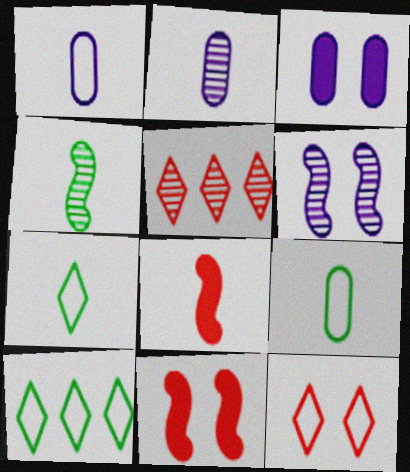[[2, 7, 8], 
[2, 10, 11]]